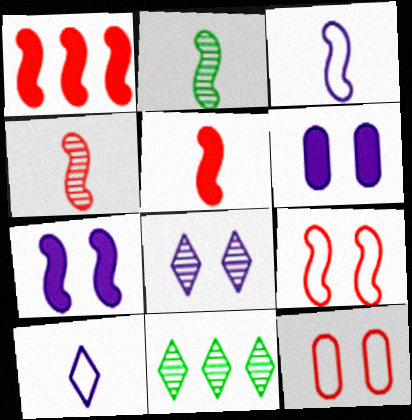[[1, 4, 9], 
[2, 3, 5]]